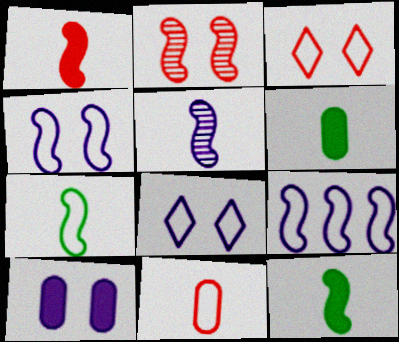[[1, 5, 7], 
[2, 9, 12]]